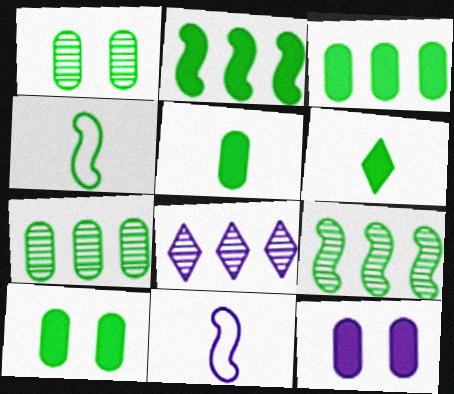[[2, 6, 10], 
[3, 5, 10], 
[8, 11, 12]]